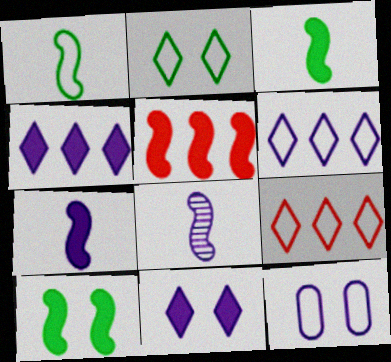[[1, 9, 12], 
[4, 8, 12], 
[5, 7, 10]]